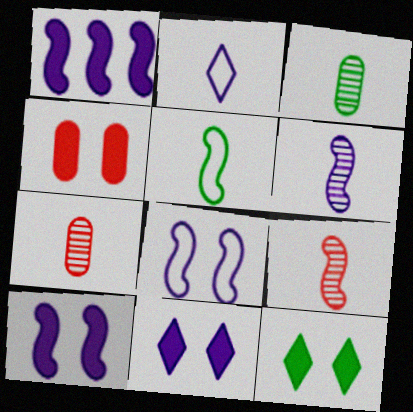[[1, 6, 8], 
[4, 10, 12]]